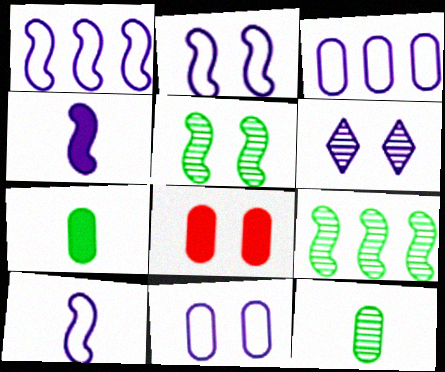[[1, 2, 10], 
[3, 4, 6], 
[3, 8, 12]]